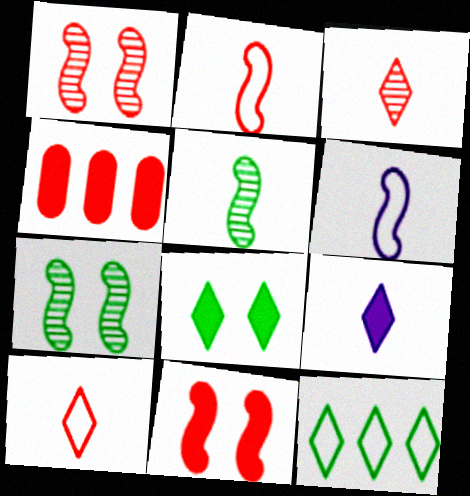[[1, 4, 10]]